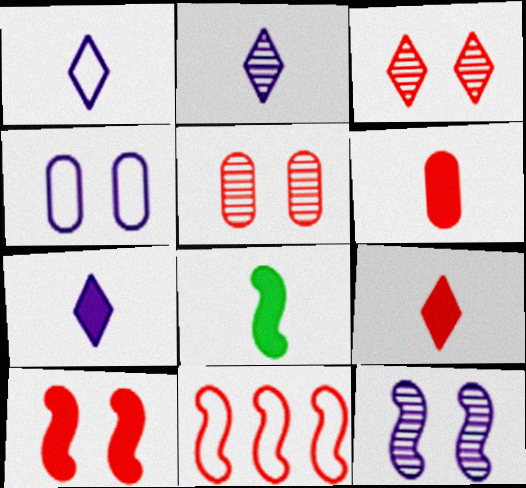[[1, 2, 7], 
[3, 6, 11], 
[5, 9, 11], 
[6, 7, 8], 
[8, 11, 12]]